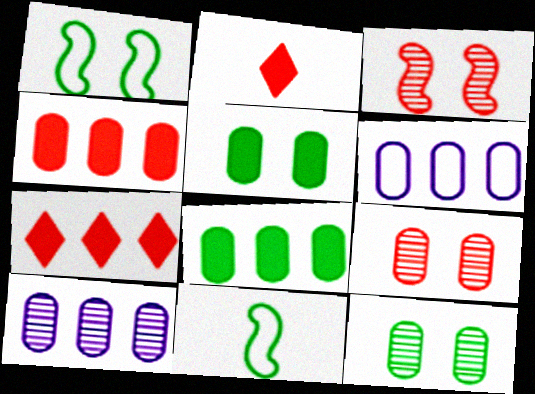[[1, 2, 10]]